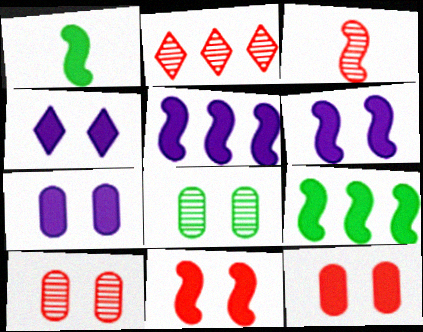[[1, 5, 11], 
[2, 3, 10], 
[4, 6, 7]]